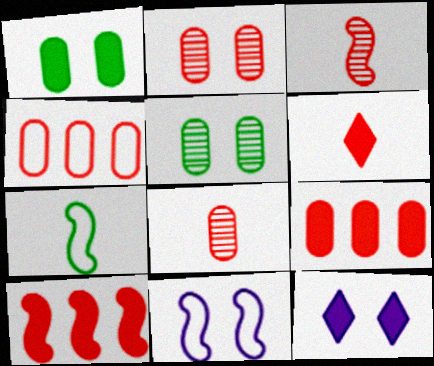[]